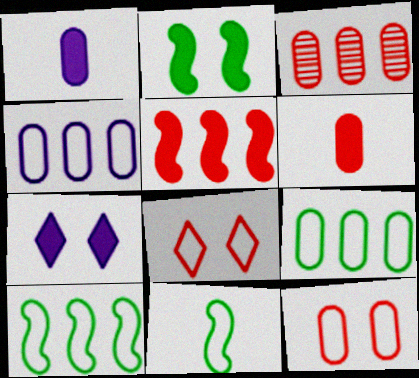[[3, 6, 12], 
[3, 7, 11], 
[4, 8, 11]]